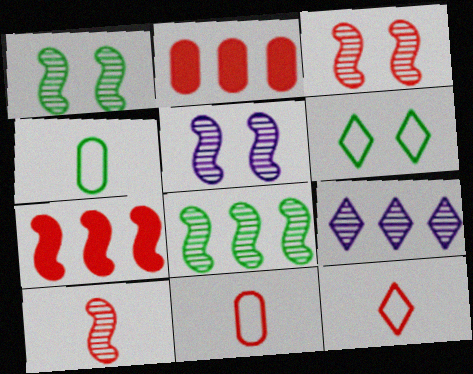[[1, 3, 5], 
[2, 3, 12], 
[5, 8, 10]]